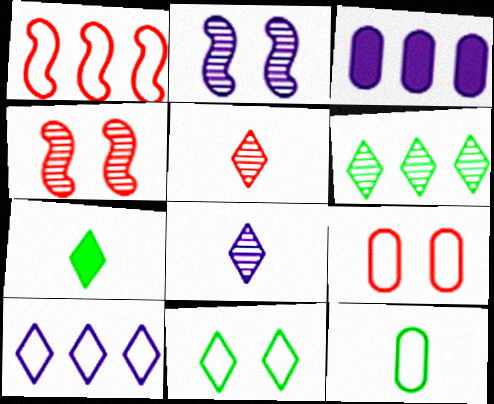[[1, 3, 6], 
[6, 7, 11]]